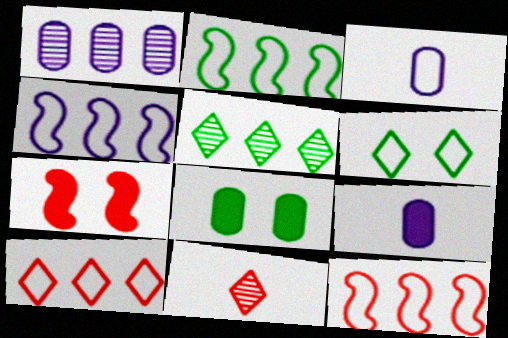[[2, 4, 12], 
[3, 5, 7], 
[3, 6, 12], 
[4, 8, 11]]